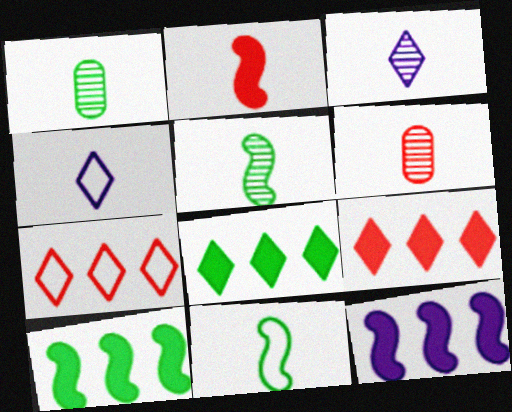[[1, 2, 4], 
[3, 5, 6]]